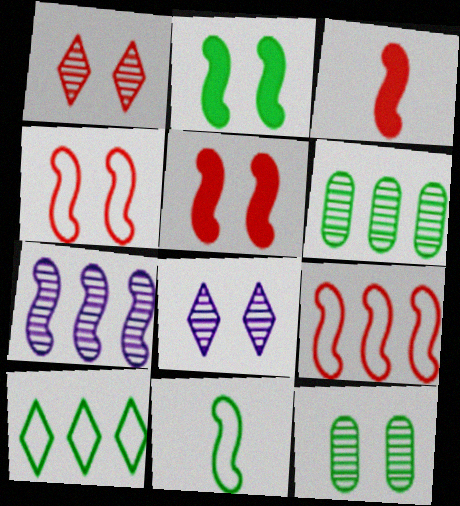[[5, 7, 11]]